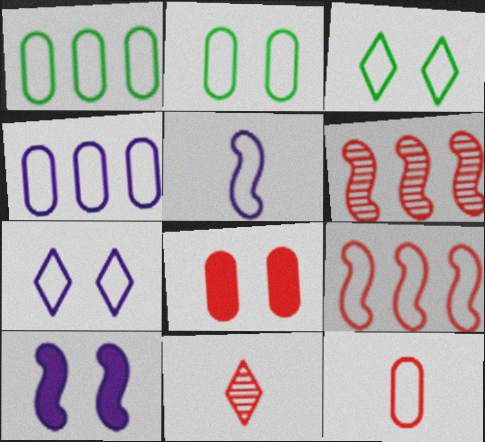[[1, 10, 11], 
[2, 4, 12], 
[4, 5, 7], 
[8, 9, 11]]